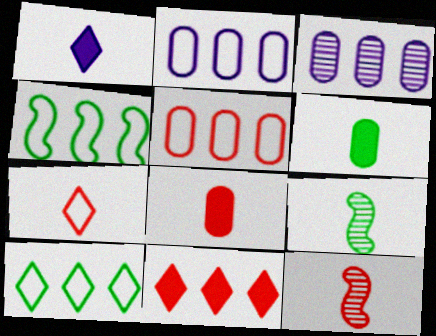[[3, 4, 11], 
[7, 8, 12]]